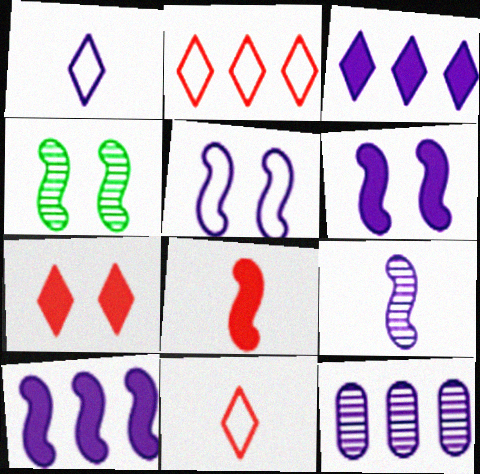[[1, 6, 12], 
[5, 9, 10]]